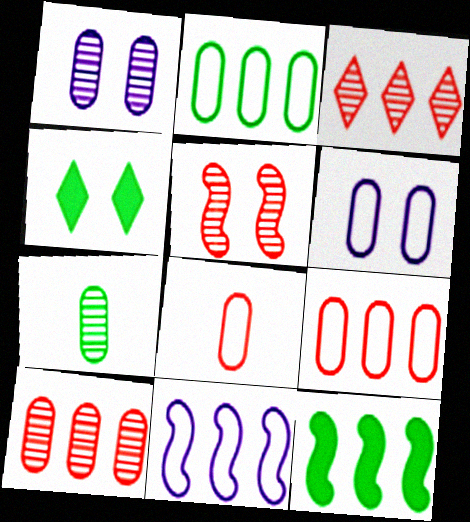[[1, 7, 10], 
[2, 6, 8], 
[4, 5, 6]]